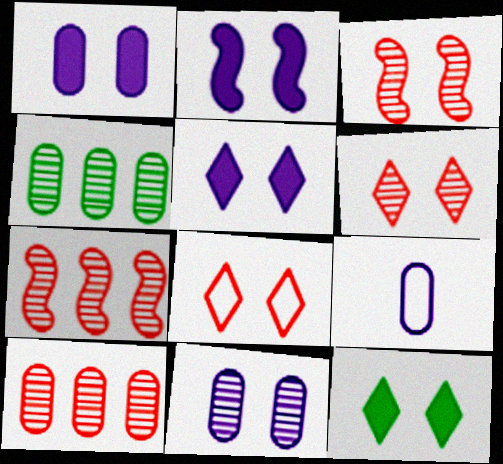[[1, 2, 5], 
[7, 9, 12]]